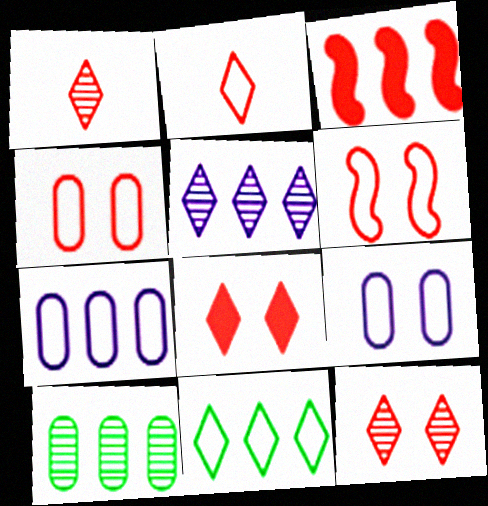[[1, 3, 4]]